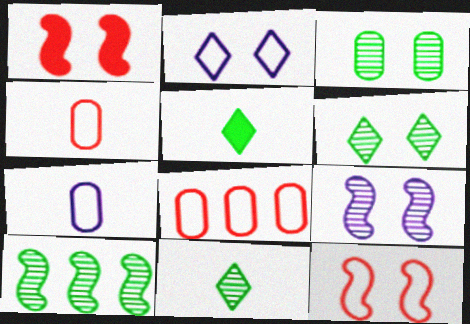[[1, 2, 3], 
[3, 10, 11], 
[5, 8, 9]]